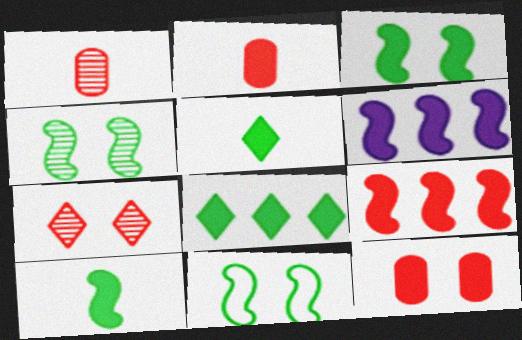[[3, 4, 11], 
[5, 6, 12]]